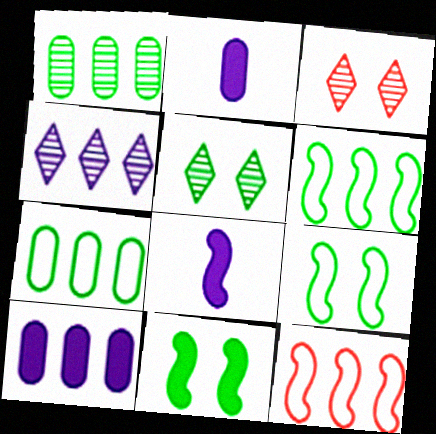[[2, 3, 6], 
[2, 5, 12], 
[3, 7, 8]]